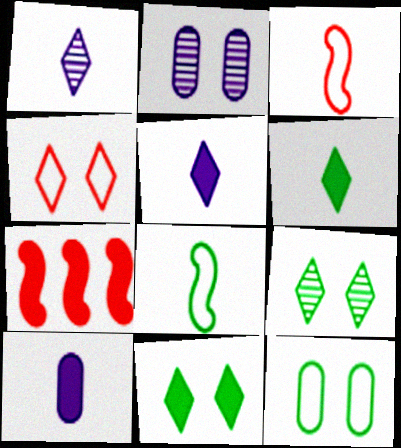[[1, 7, 12], 
[7, 10, 11]]